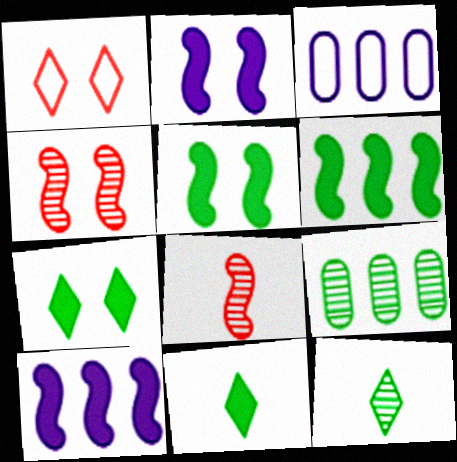[[3, 4, 11], 
[3, 7, 8]]